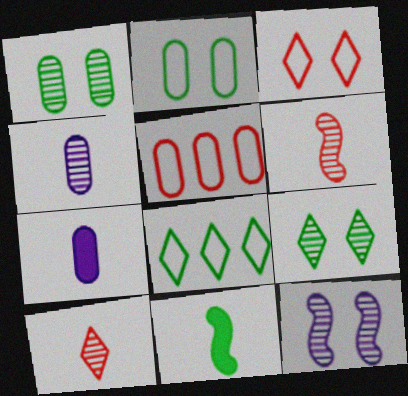[[1, 5, 7], 
[1, 8, 11]]